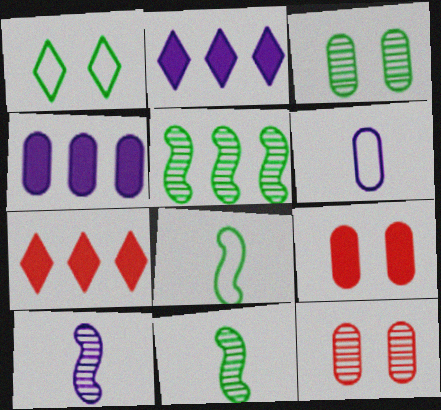[[2, 8, 12]]